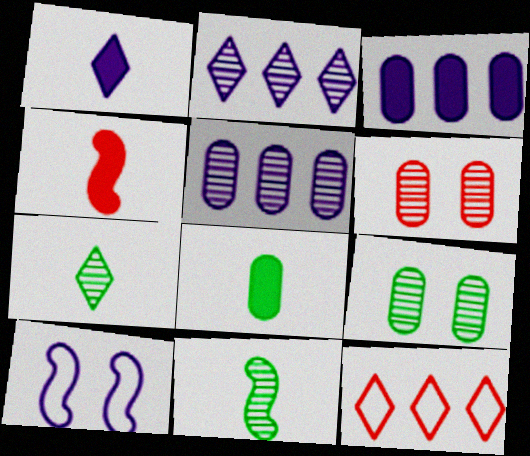[[1, 4, 8], 
[1, 5, 10], 
[2, 6, 11], 
[4, 6, 12]]